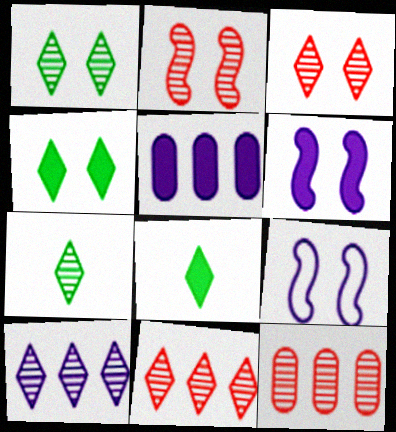[[3, 7, 10], 
[8, 9, 12]]